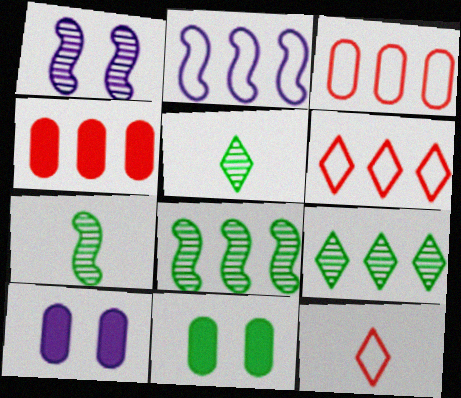[[2, 4, 9], 
[6, 7, 10], 
[8, 10, 12]]